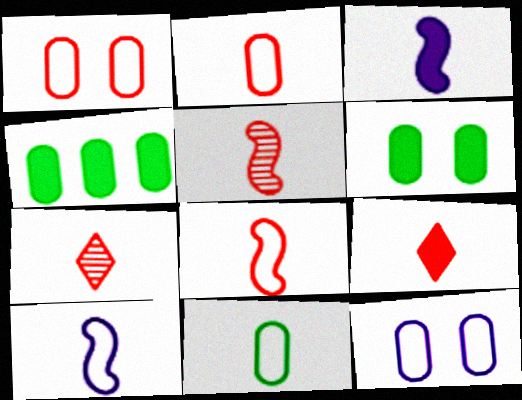[[2, 5, 9], 
[3, 7, 11]]